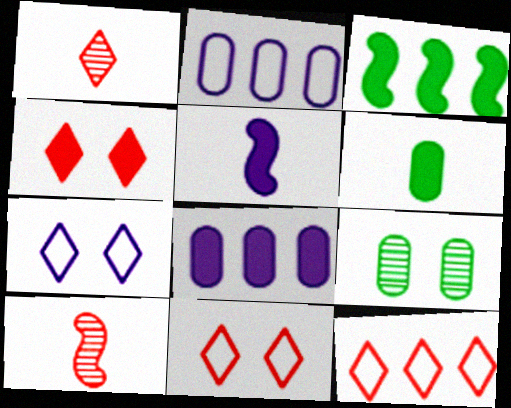[[1, 4, 12], 
[5, 9, 12]]